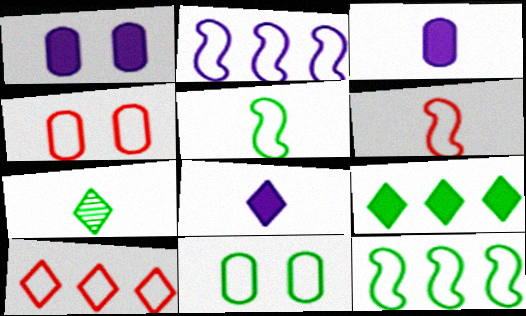[[3, 6, 7], 
[4, 6, 10]]